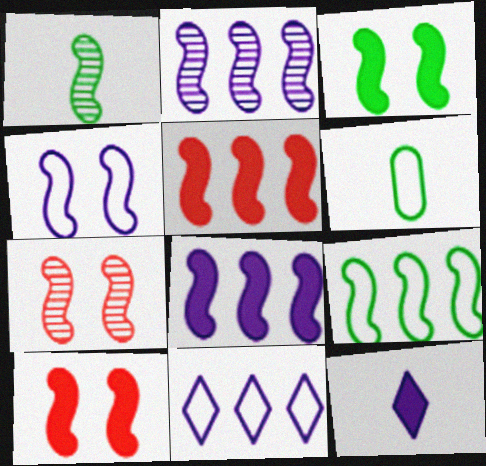[[1, 2, 7], 
[1, 3, 9], 
[1, 4, 5], 
[2, 5, 9], 
[3, 4, 7]]